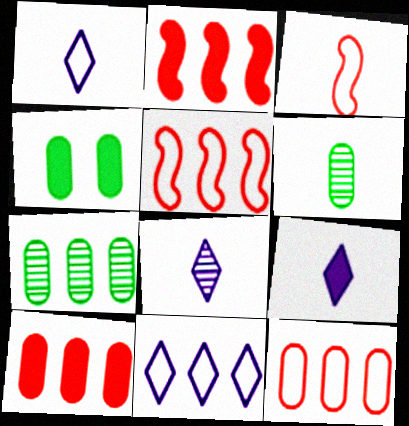[[1, 8, 9], 
[2, 4, 9], 
[2, 7, 11], 
[3, 6, 9], 
[4, 5, 8]]